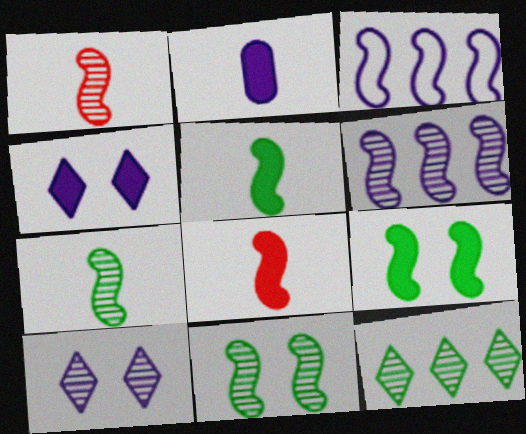[[1, 3, 9], 
[1, 6, 11], 
[2, 3, 10], 
[3, 8, 11]]